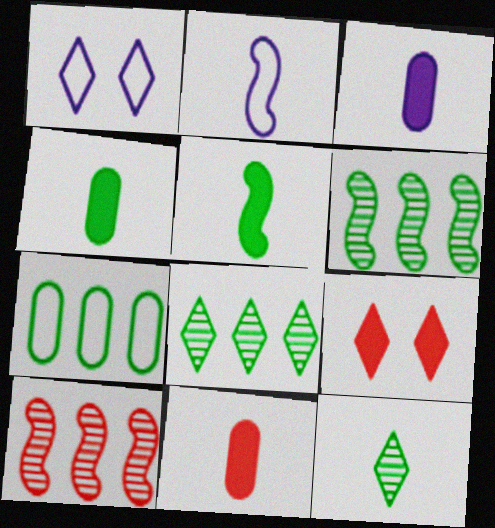[[1, 4, 10], 
[1, 6, 11], 
[2, 11, 12], 
[3, 4, 11]]